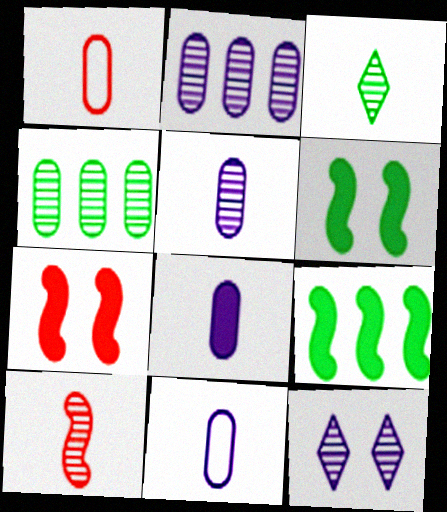[[1, 9, 12], 
[3, 5, 10], 
[4, 10, 12], 
[5, 8, 11]]